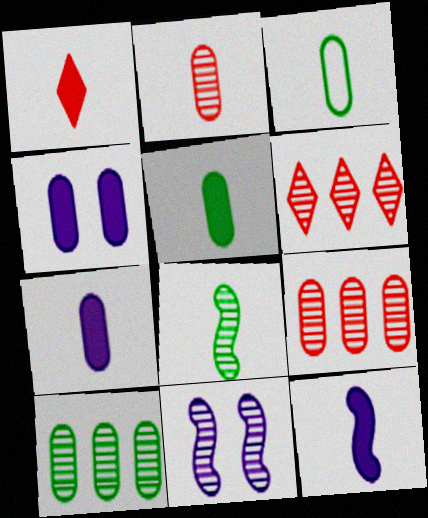[[1, 5, 12], 
[2, 3, 7], 
[3, 4, 9]]